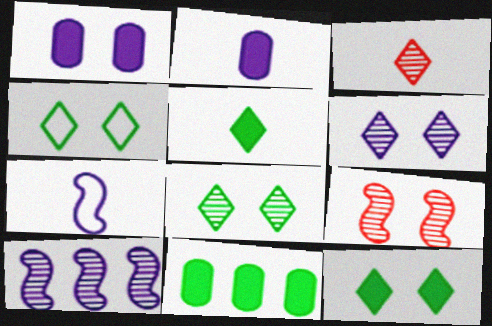[[1, 4, 9], 
[4, 8, 12]]